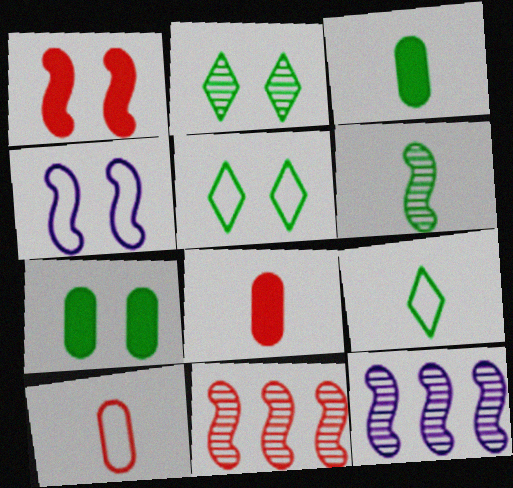[[3, 6, 9], 
[5, 8, 12]]